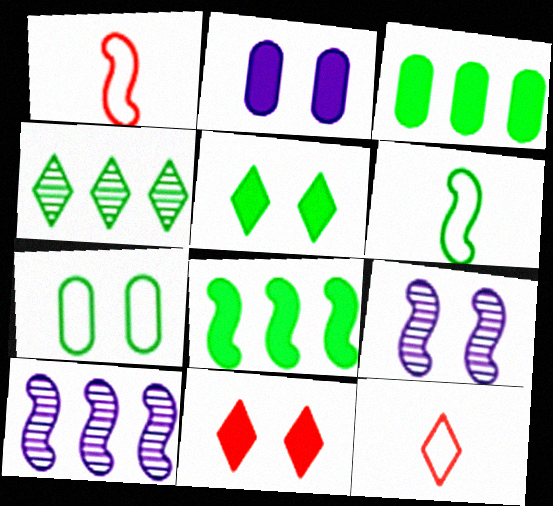[[1, 2, 4], 
[1, 8, 9], 
[3, 9, 12], 
[7, 9, 11]]